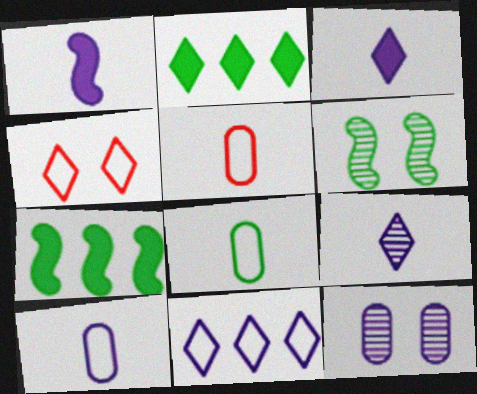[[1, 9, 10], 
[1, 11, 12], 
[2, 4, 9], 
[2, 6, 8], 
[5, 8, 10]]